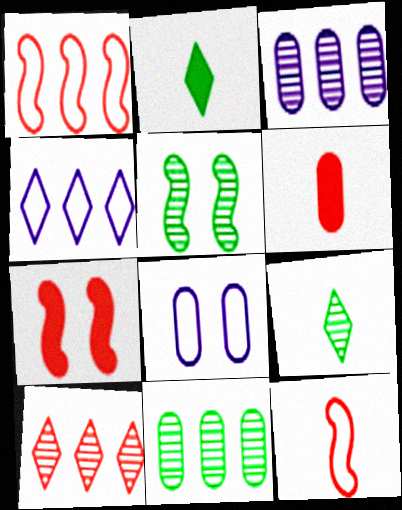[[4, 5, 6], 
[5, 9, 11], 
[6, 8, 11]]